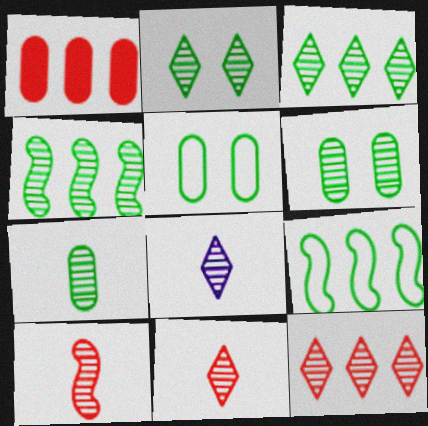[[2, 4, 7], 
[2, 8, 12], 
[7, 8, 10]]